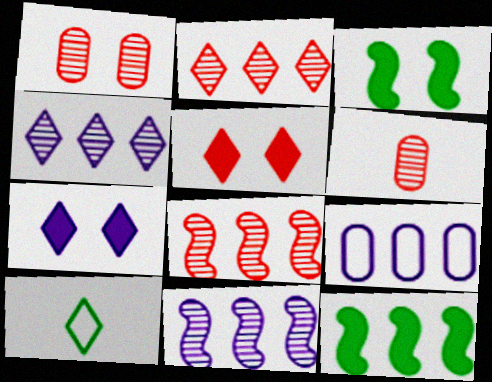[[2, 7, 10], 
[2, 9, 12], 
[4, 5, 10]]